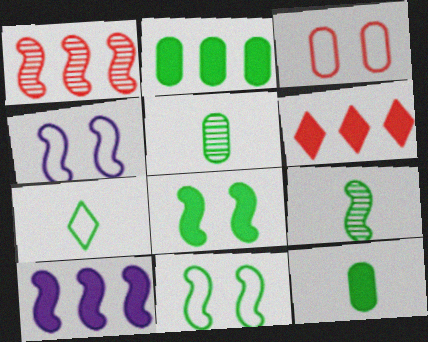[[2, 6, 10], 
[4, 5, 6], 
[7, 9, 12]]